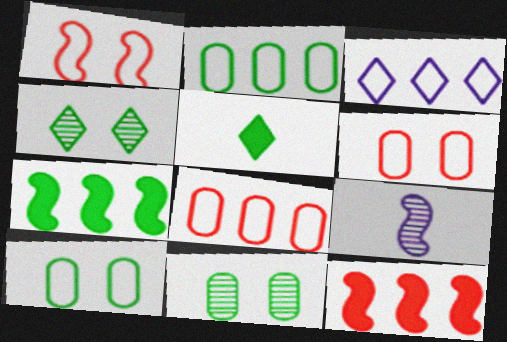[[1, 7, 9]]